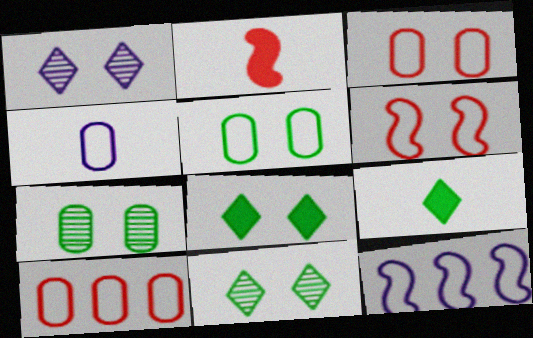[[4, 5, 10]]